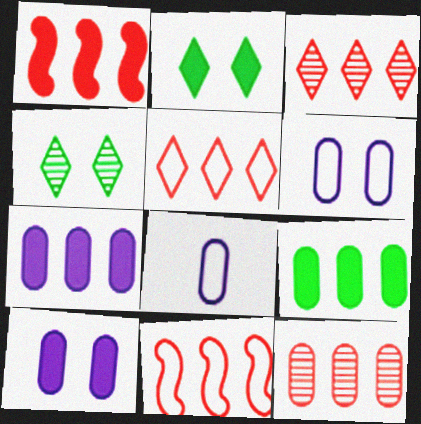[[1, 4, 8], 
[1, 5, 12]]